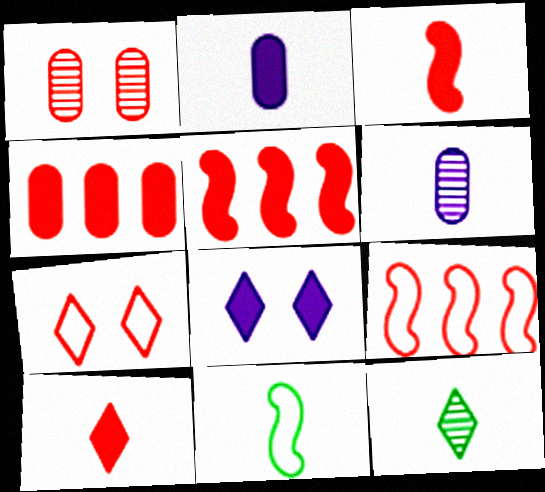[[1, 9, 10], 
[6, 10, 11]]